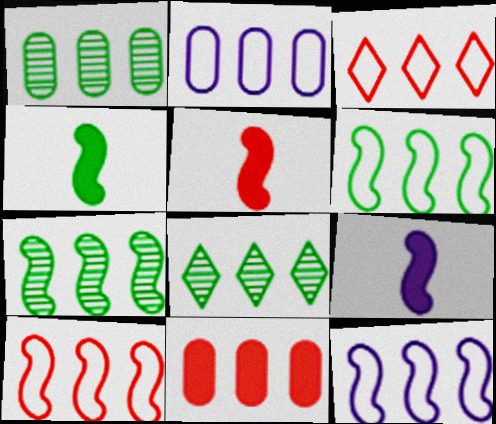[[1, 2, 11], 
[1, 7, 8], 
[2, 3, 6], 
[4, 5, 9], 
[6, 10, 12], 
[8, 11, 12]]